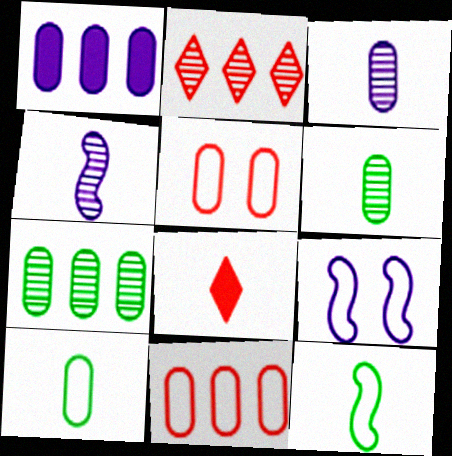[[1, 5, 6], 
[1, 7, 11], 
[3, 8, 12], 
[4, 8, 10], 
[7, 8, 9]]